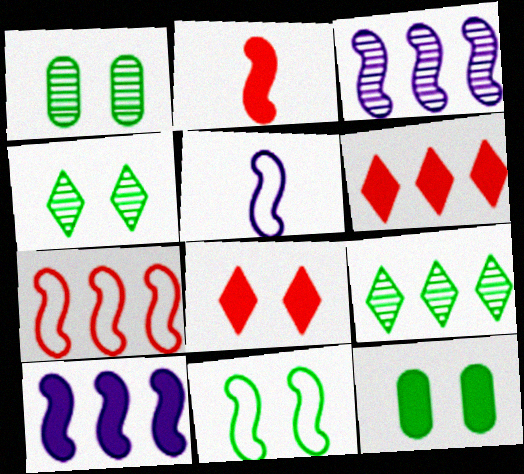[[1, 5, 6], 
[2, 3, 11], 
[4, 11, 12], 
[5, 7, 11]]